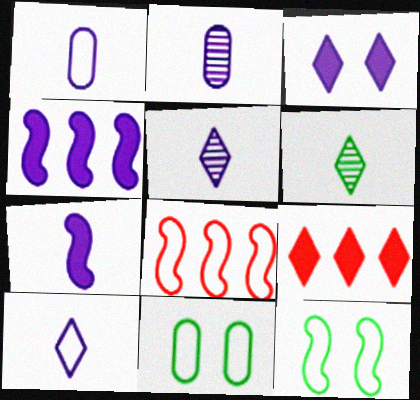[[1, 5, 7], 
[2, 7, 10], 
[2, 9, 12], 
[8, 10, 11]]